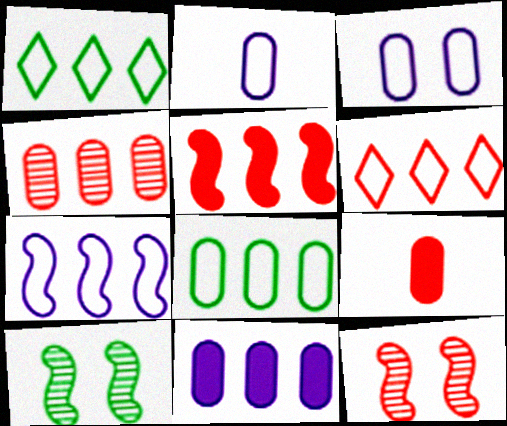[[4, 5, 6], 
[4, 8, 11], 
[6, 7, 8], 
[6, 9, 12]]